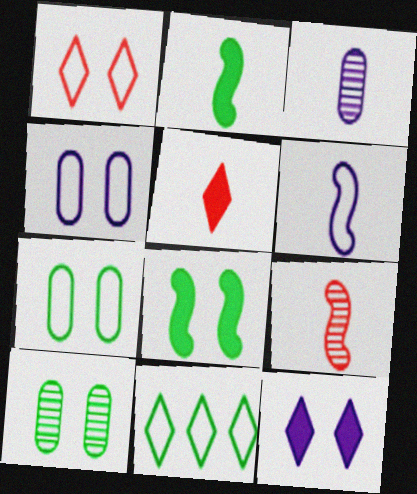[[2, 6, 9], 
[2, 10, 11]]